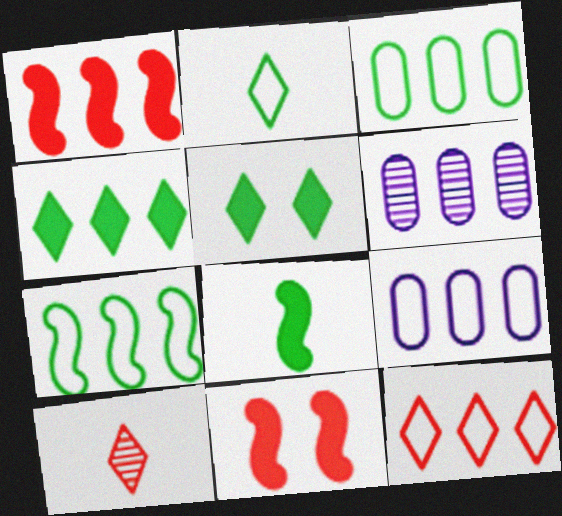[[2, 6, 11], 
[7, 9, 12]]